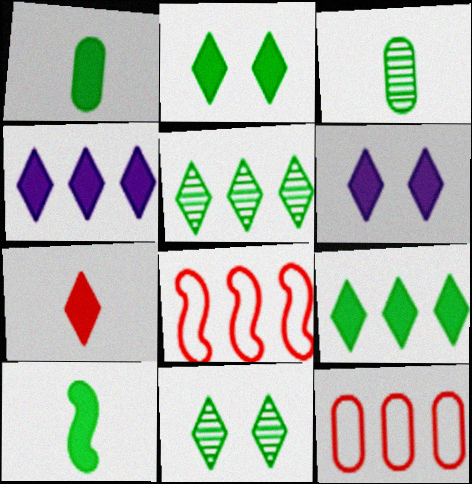[[2, 4, 7], 
[3, 6, 8], 
[6, 7, 9]]